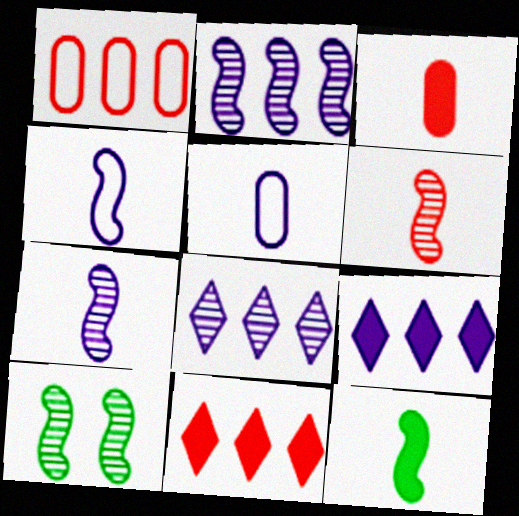[[2, 6, 10], 
[4, 6, 12], 
[5, 10, 11]]